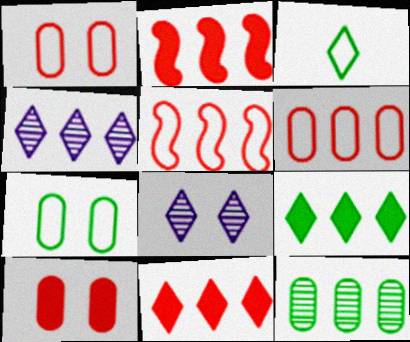[[3, 8, 11]]